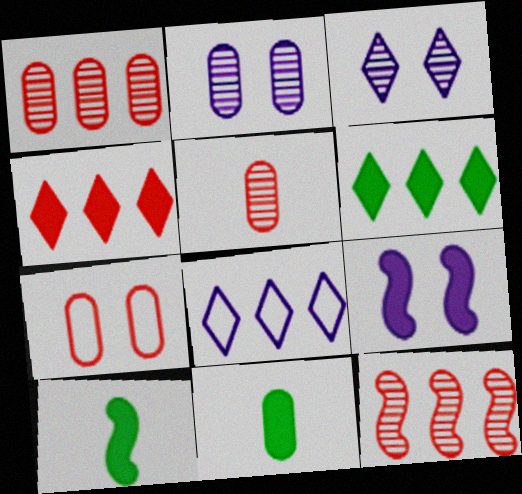[[4, 9, 11]]